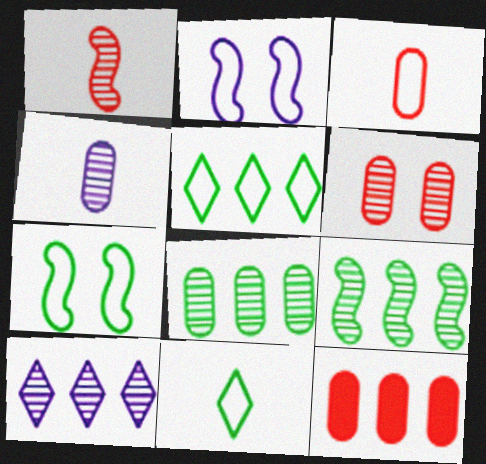[[2, 3, 5], 
[3, 6, 12], 
[4, 6, 8]]